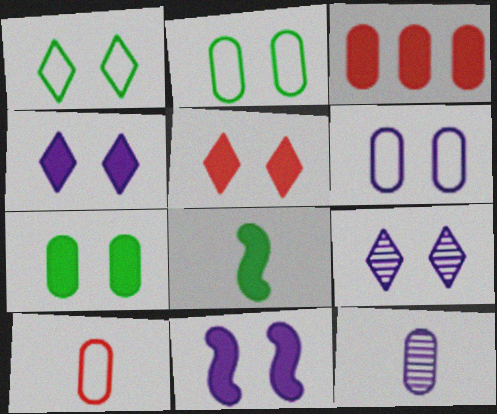[[1, 5, 9], 
[2, 3, 12], 
[3, 4, 8], 
[5, 7, 11], 
[6, 9, 11]]